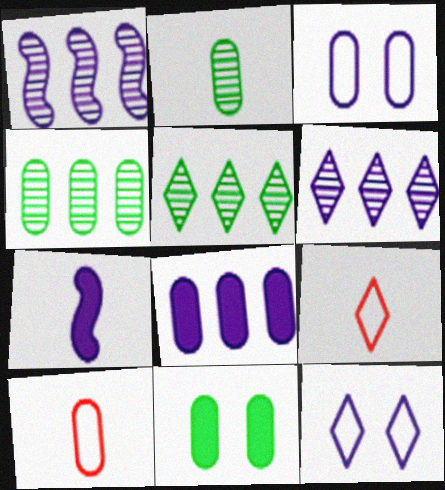[[1, 9, 11], 
[2, 7, 9], 
[3, 6, 7]]